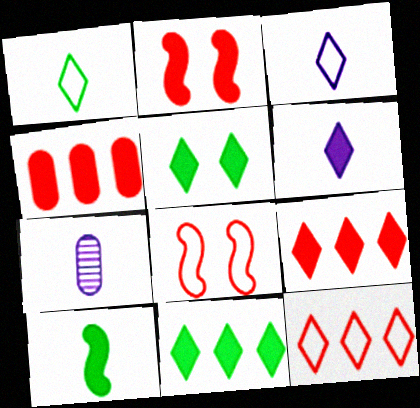[[5, 6, 9], 
[7, 8, 11]]